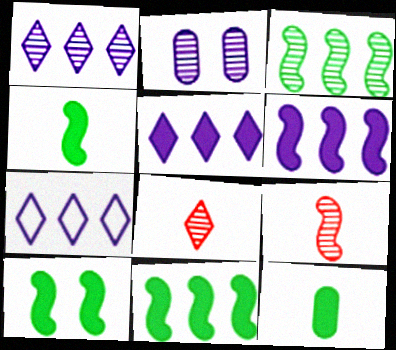[[1, 5, 7], 
[2, 3, 8], 
[4, 10, 11]]